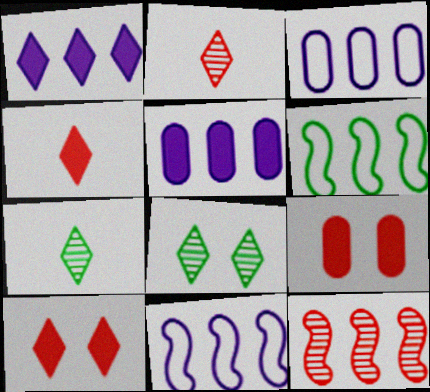[[7, 9, 11]]